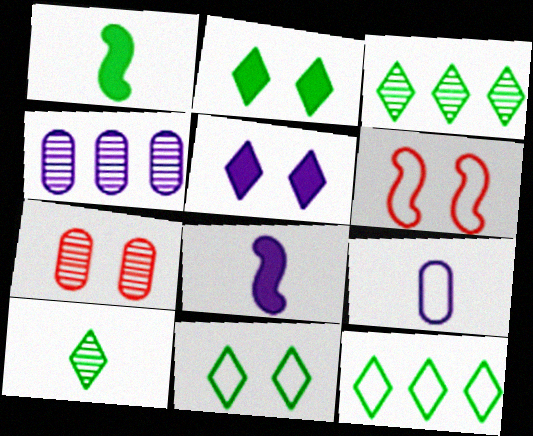[[2, 10, 12], 
[6, 9, 12], 
[7, 8, 12]]